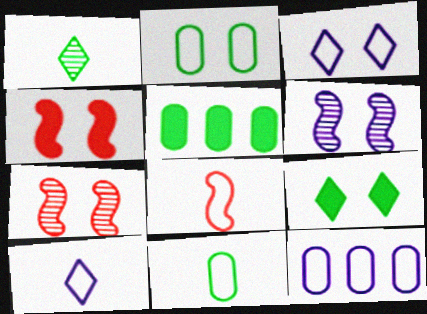[[1, 4, 12], 
[5, 7, 10], 
[8, 10, 11]]